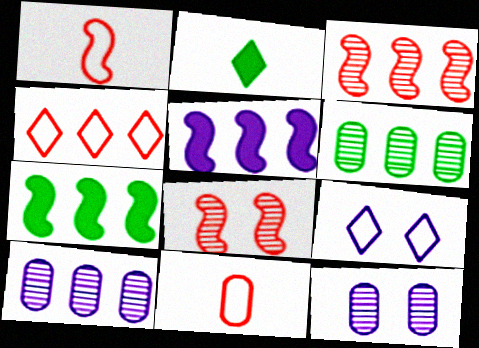[[4, 5, 6], 
[4, 7, 10]]